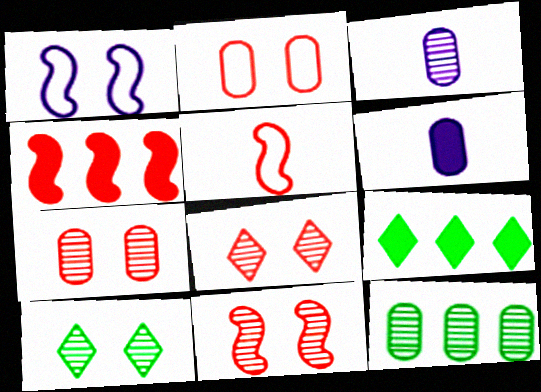[[2, 6, 12], 
[3, 7, 12], 
[4, 5, 11], 
[7, 8, 11]]